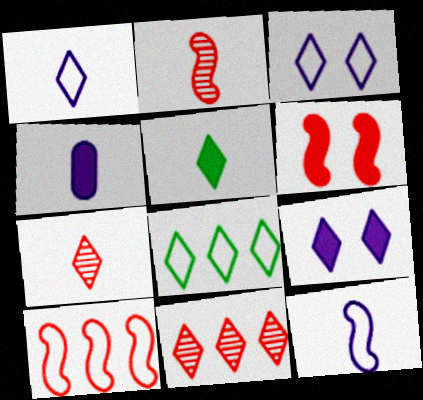[[1, 5, 7], 
[2, 6, 10], 
[3, 5, 11], 
[7, 8, 9]]